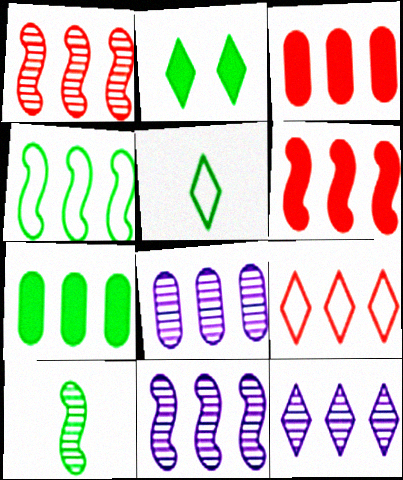[[1, 3, 9], 
[3, 4, 12], 
[4, 6, 11], 
[7, 9, 11], 
[8, 11, 12]]